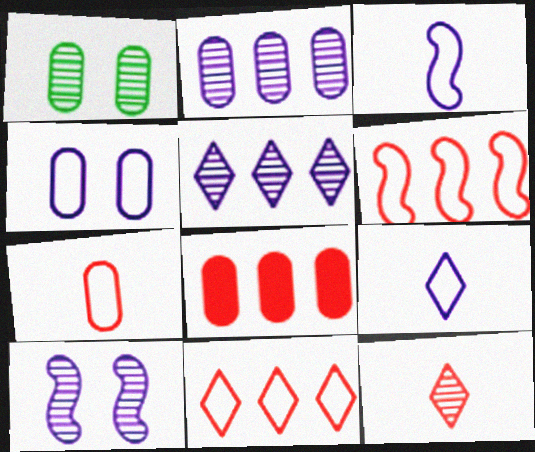[]